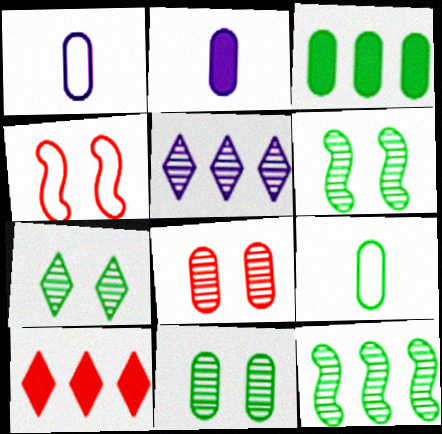[[1, 3, 8], 
[1, 6, 10], 
[3, 9, 11], 
[6, 7, 11]]